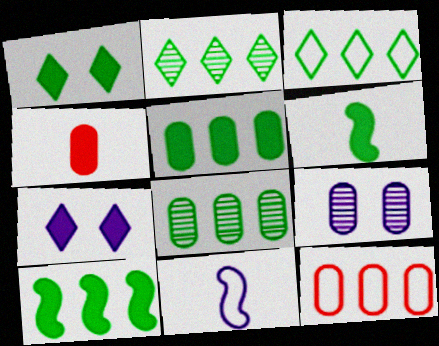[[1, 5, 6], 
[3, 8, 10], 
[4, 7, 10]]